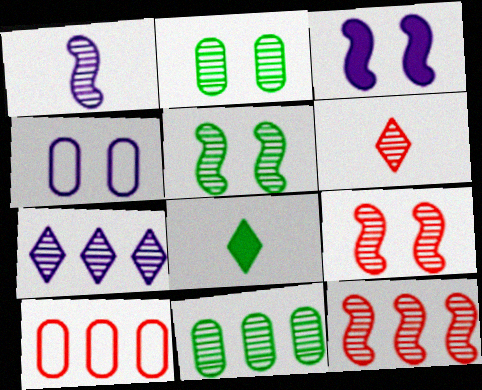[[1, 5, 12], 
[4, 8, 12], 
[7, 11, 12]]